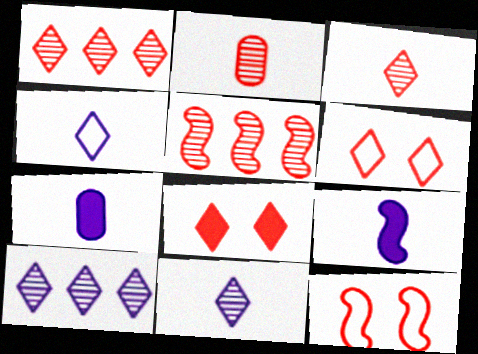[]